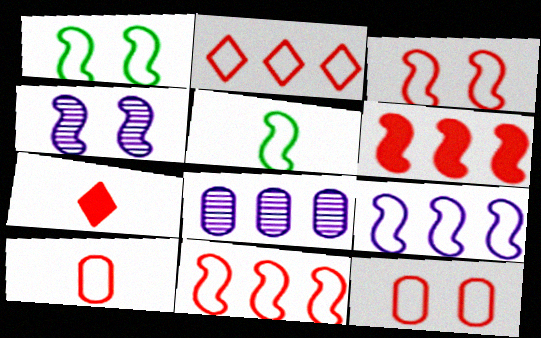[[1, 7, 8], 
[2, 3, 10], 
[3, 5, 9], 
[4, 5, 6]]